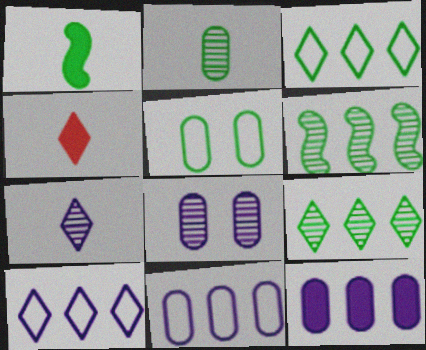[[1, 5, 9]]